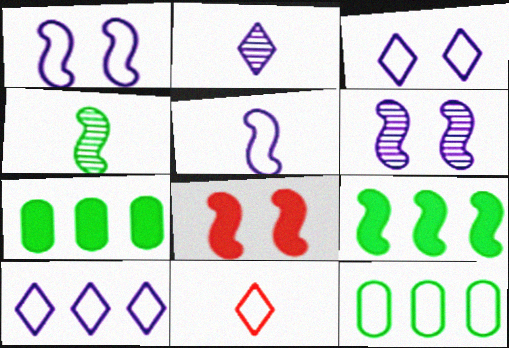[[1, 11, 12], 
[2, 8, 12], 
[6, 7, 11]]